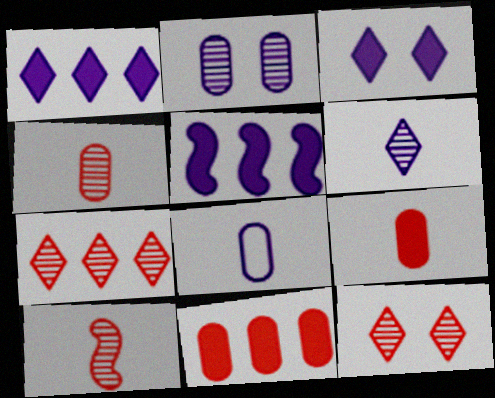[]